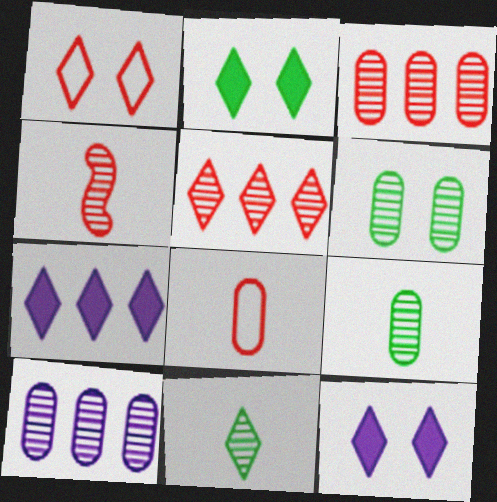[[1, 7, 11]]